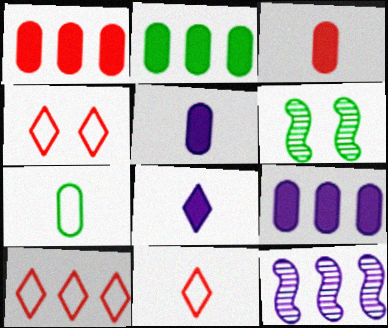[[1, 2, 9], 
[2, 10, 12], 
[4, 10, 11], 
[5, 6, 10], 
[6, 9, 11]]